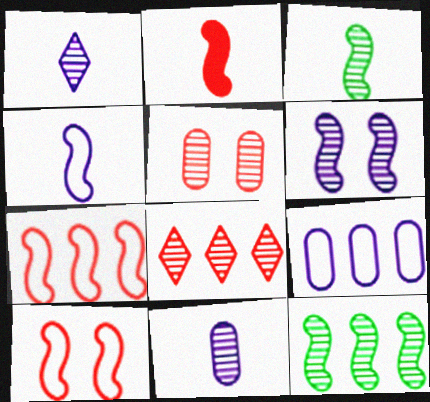[[1, 5, 12], 
[2, 3, 4]]